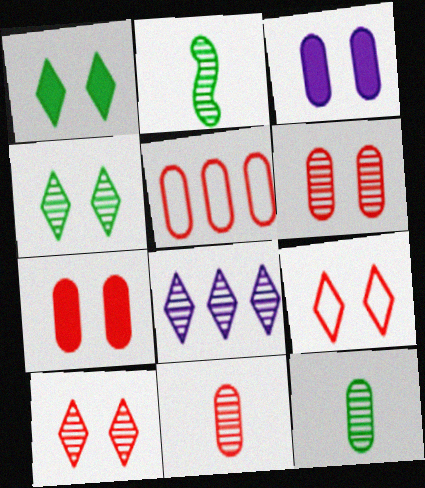[[2, 6, 8], 
[3, 5, 12], 
[5, 7, 11]]